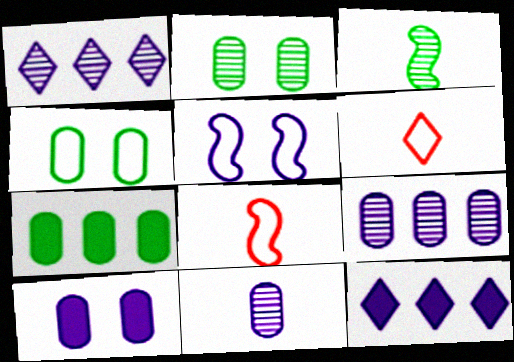[[2, 8, 12], 
[5, 11, 12]]